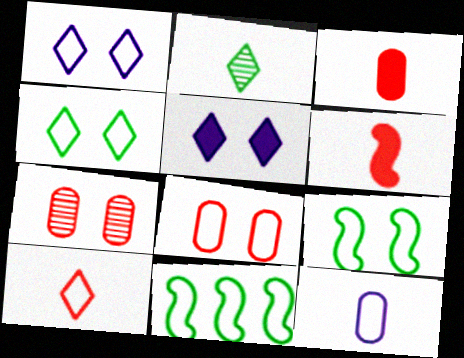[[1, 8, 9], 
[2, 6, 12], 
[5, 7, 9]]